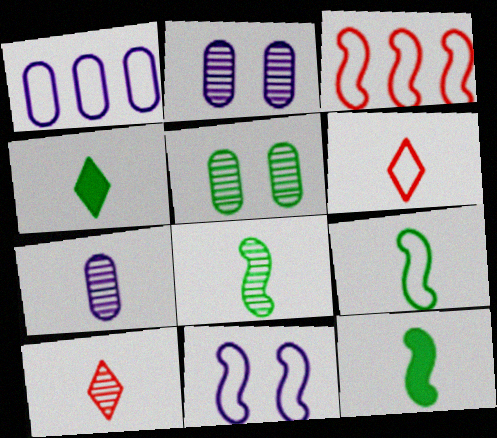[[2, 3, 4], 
[3, 9, 11], 
[6, 7, 12], 
[7, 8, 10], 
[8, 9, 12]]